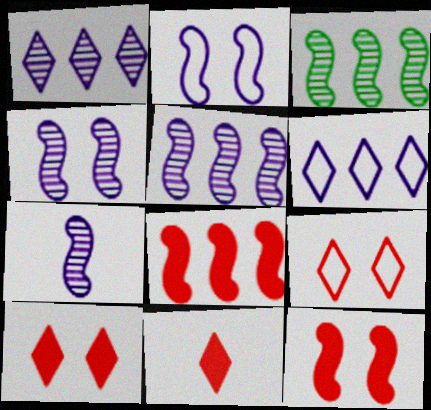[[4, 5, 7]]